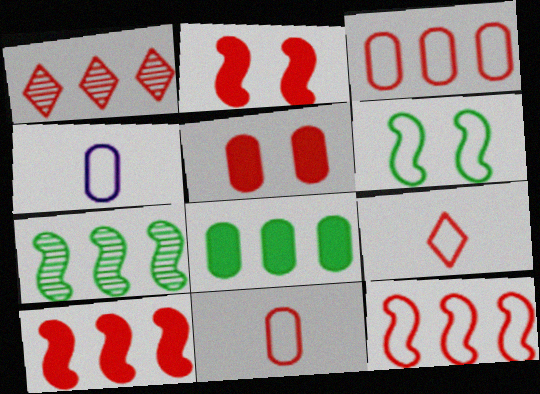[[1, 2, 11], 
[1, 3, 10]]